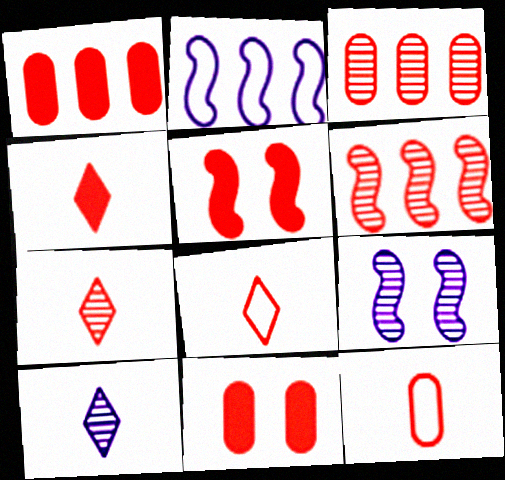[[1, 4, 5], 
[3, 5, 8], 
[3, 11, 12], 
[4, 7, 8], 
[6, 8, 11]]